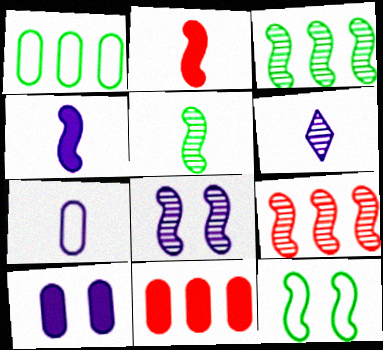[[4, 6, 7], 
[4, 9, 12], 
[5, 8, 9], 
[6, 11, 12]]